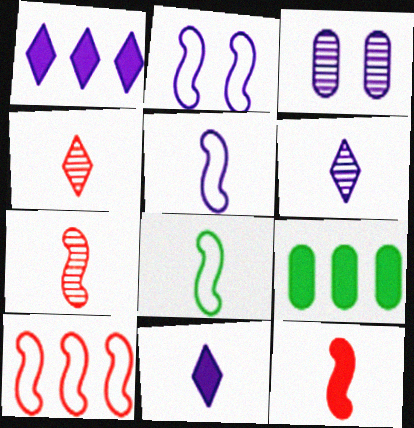[[1, 3, 5], 
[2, 4, 9], 
[2, 8, 10]]